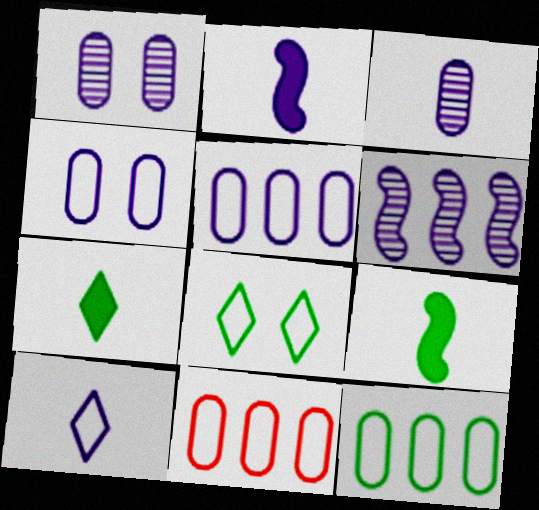[[2, 3, 10], 
[5, 11, 12]]